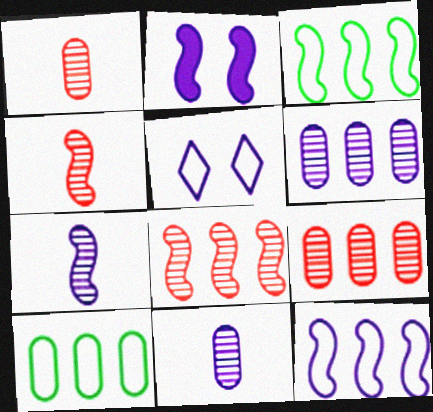[[2, 3, 4], 
[2, 7, 12]]